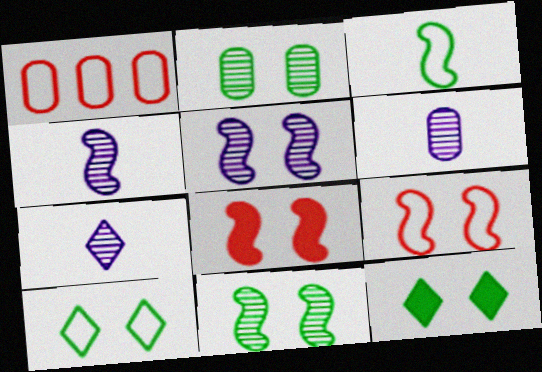[[1, 4, 12], 
[4, 6, 7]]